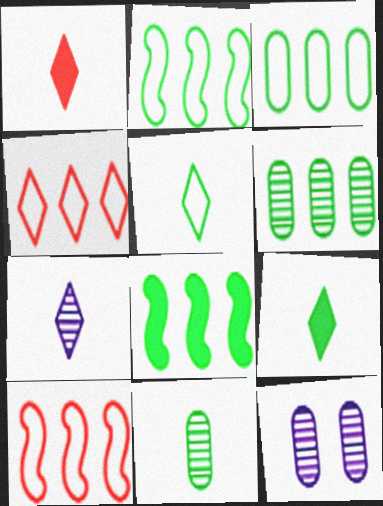[[1, 2, 12], 
[1, 5, 7], 
[9, 10, 12]]